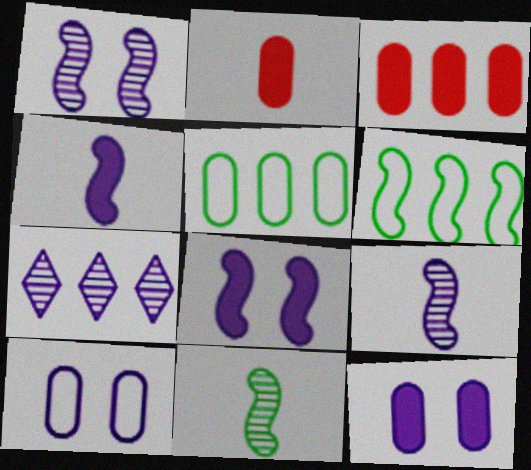[[3, 6, 7], 
[4, 7, 10]]